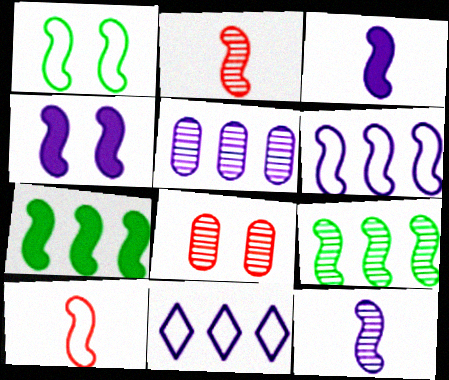[[1, 6, 10], 
[4, 6, 12], 
[4, 9, 10]]